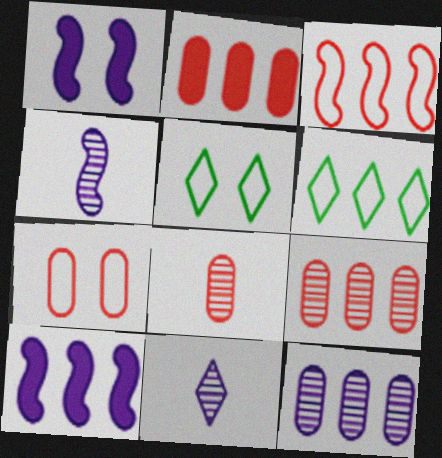[[1, 6, 8], 
[2, 4, 5], 
[2, 7, 8], 
[5, 8, 10], 
[6, 9, 10]]